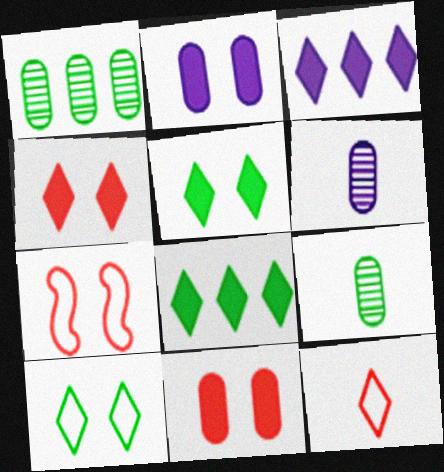[[3, 7, 9], 
[6, 7, 8]]